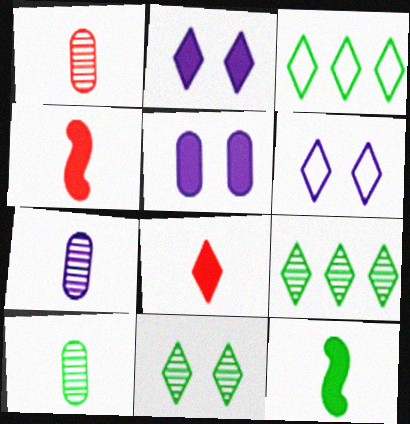[[1, 7, 10], 
[6, 8, 9]]